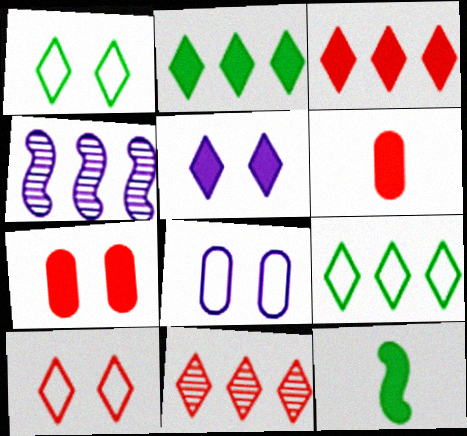[[1, 4, 6], 
[8, 11, 12]]